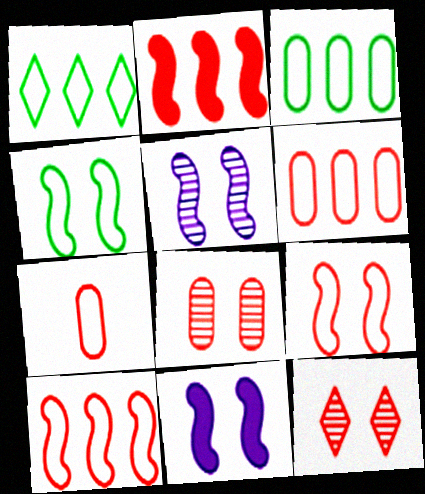[[2, 7, 12]]